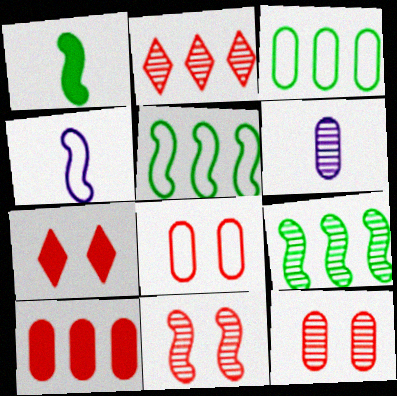[[5, 6, 7], 
[7, 8, 11]]